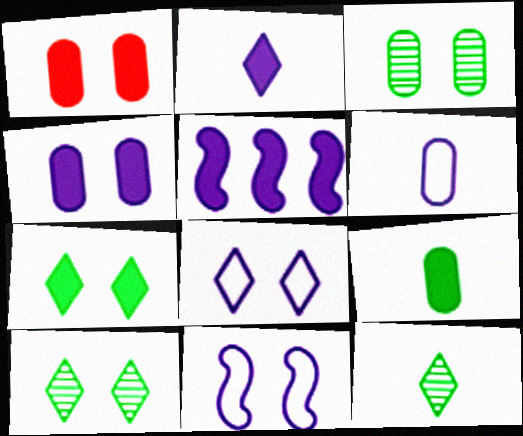[[1, 10, 11], 
[2, 4, 5]]